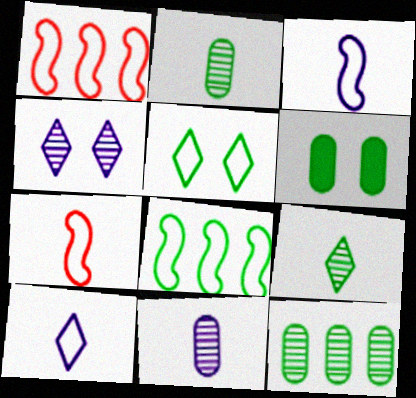[[6, 8, 9]]